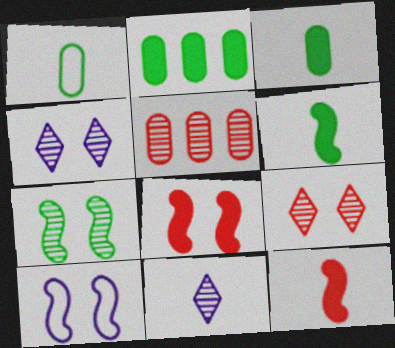[[1, 11, 12], 
[5, 7, 11], 
[7, 8, 10]]